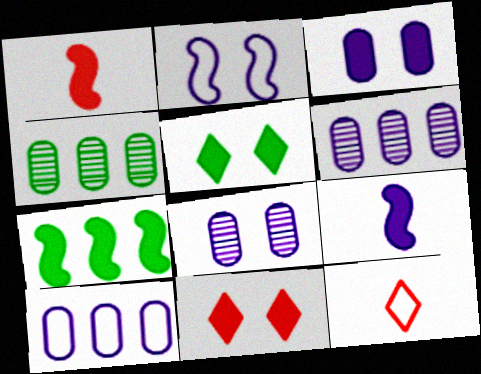[[7, 8, 12]]